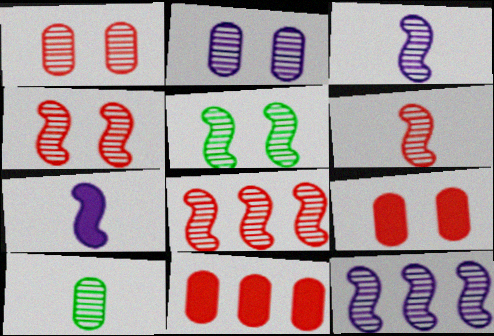[[3, 5, 8], 
[4, 6, 8], 
[5, 6, 12]]